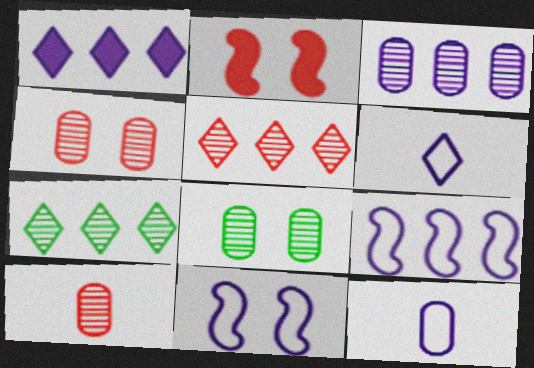[[1, 3, 9], 
[2, 7, 12], 
[3, 8, 10]]